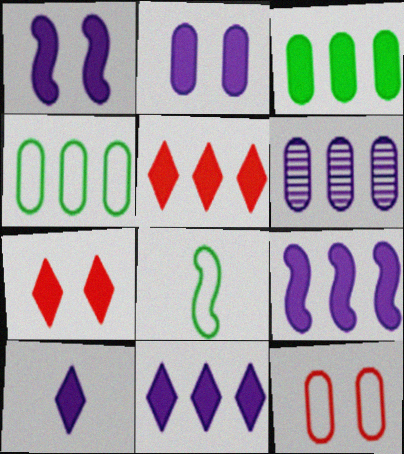[[2, 9, 10], 
[3, 5, 9], 
[6, 7, 8]]